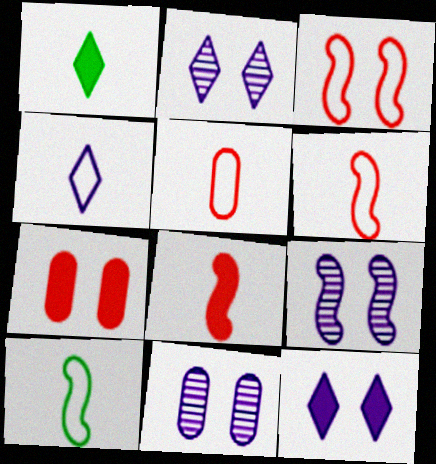[[2, 9, 11], 
[4, 5, 10]]